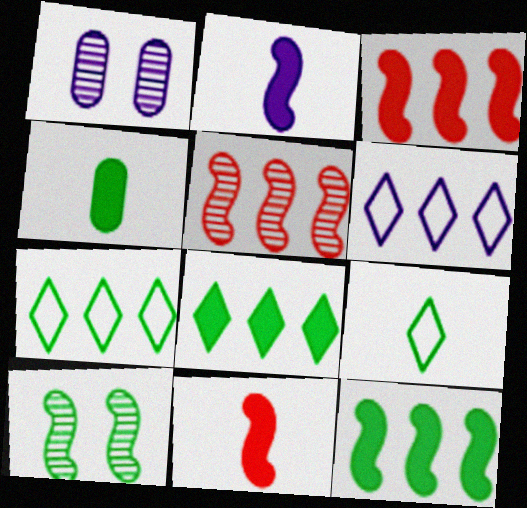[[1, 2, 6], 
[1, 3, 9], 
[1, 7, 11], 
[4, 7, 10]]